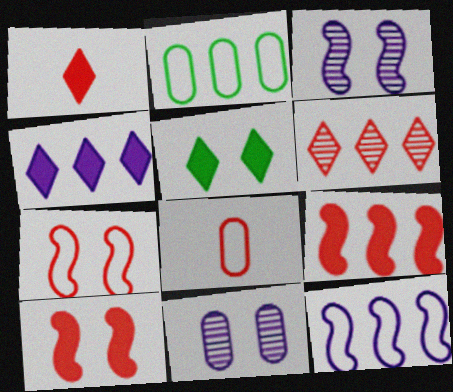[[1, 2, 3], 
[1, 4, 5], 
[5, 7, 11], 
[6, 8, 10]]